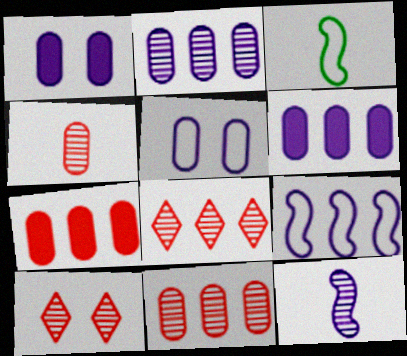[[1, 3, 8], 
[3, 6, 10]]